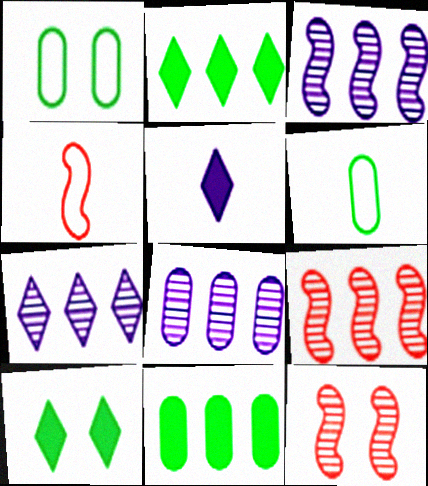[[1, 5, 9], 
[3, 7, 8], 
[4, 8, 10]]